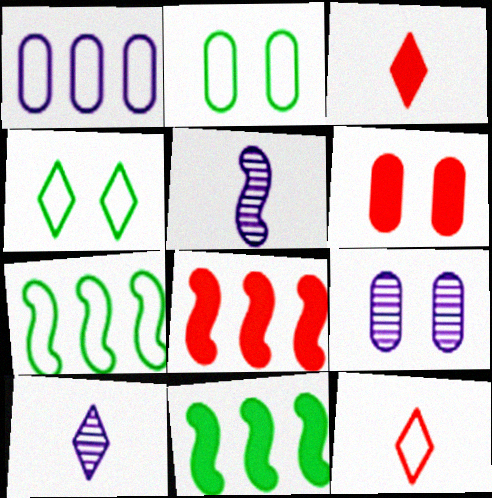[[2, 6, 9], 
[2, 8, 10], 
[3, 6, 8], 
[3, 7, 9], 
[6, 7, 10], 
[9, 11, 12]]